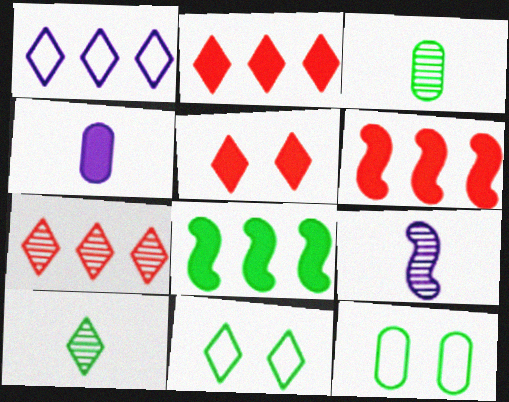[[1, 5, 10], 
[2, 9, 12], 
[3, 8, 11], 
[4, 5, 8], 
[8, 10, 12]]